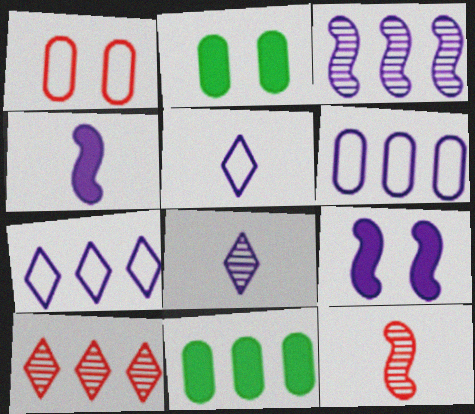[[2, 7, 12], 
[6, 8, 9]]